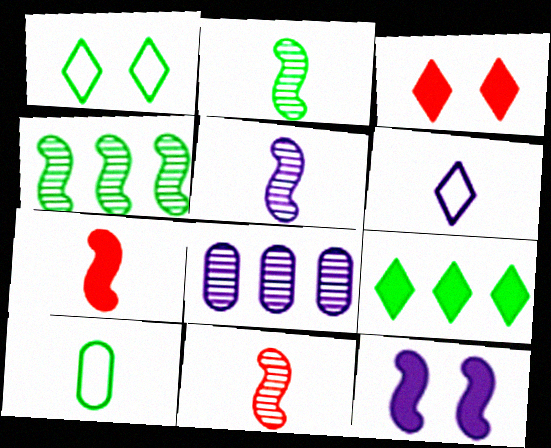[[1, 7, 8], 
[2, 5, 11], 
[6, 8, 12]]